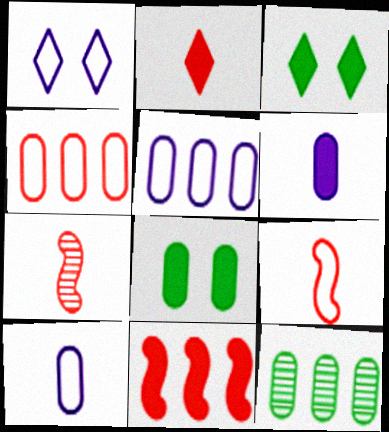[[3, 5, 7], 
[3, 6, 11]]